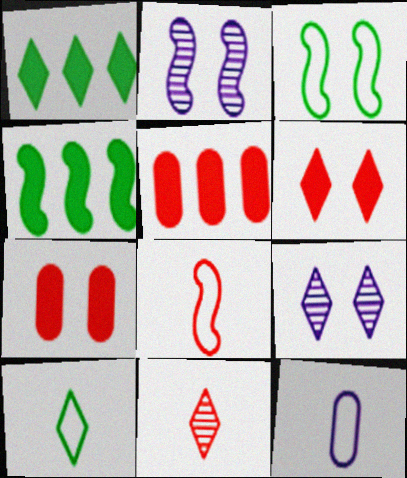[[2, 4, 8], 
[2, 5, 10], 
[3, 7, 9], 
[8, 10, 12]]